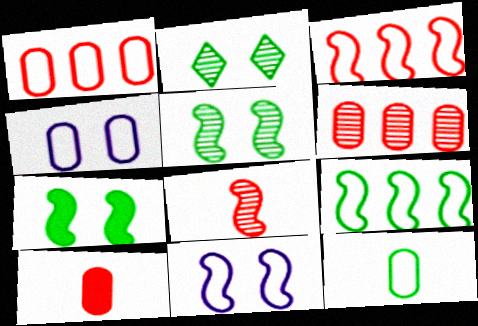[[1, 4, 12]]